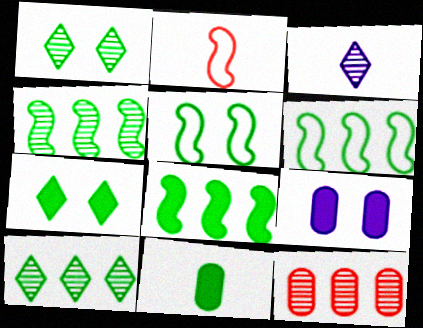[[1, 6, 11], 
[2, 3, 11], 
[2, 9, 10], 
[4, 6, 8], 
[5, 10, 11], 
[7, 8, 11]]